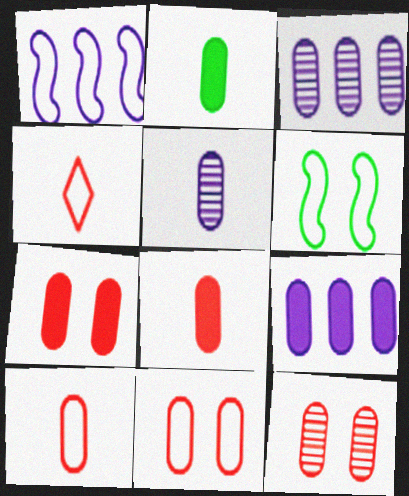[[2, 3, 11], 
[2, 5, 10], 
[2, 7, 9], 
[7, 11, 12]]